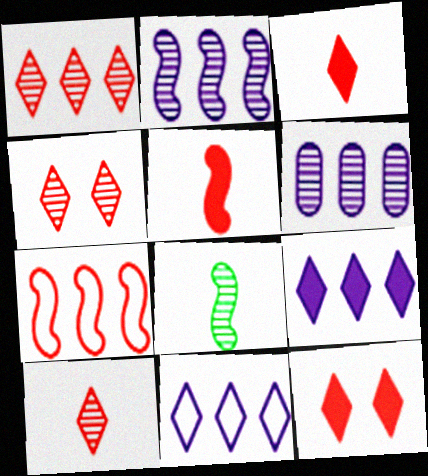[[1, 4, 10], 
[4, 6, 8]]